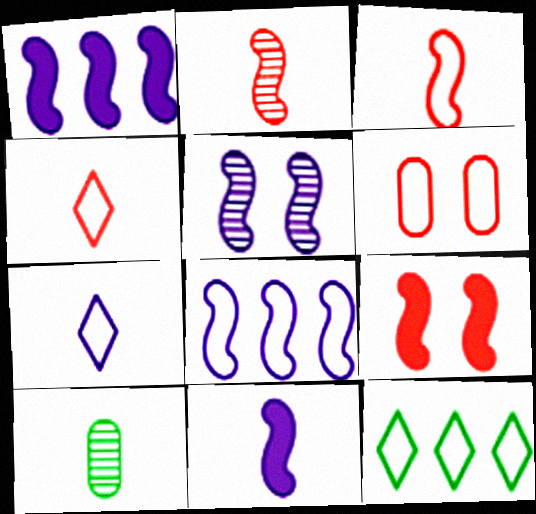[[4, 10, 11], 
[5, 8, 11]]